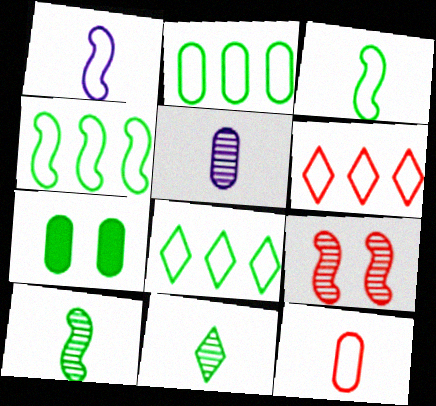[[2, 4, 8], 
[4, 7, 11], 
[7, 8, 10]]